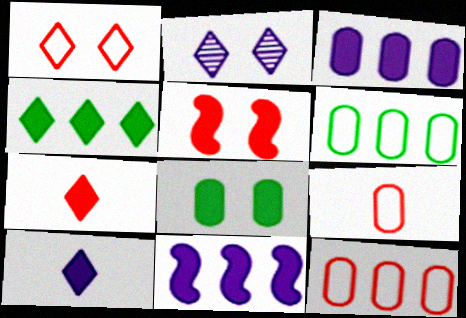[[7, 8, 11]]